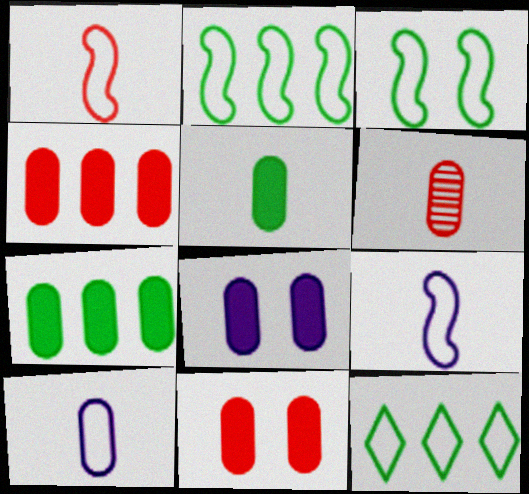[[4, 5, 8], 
[5, 6, 10]]